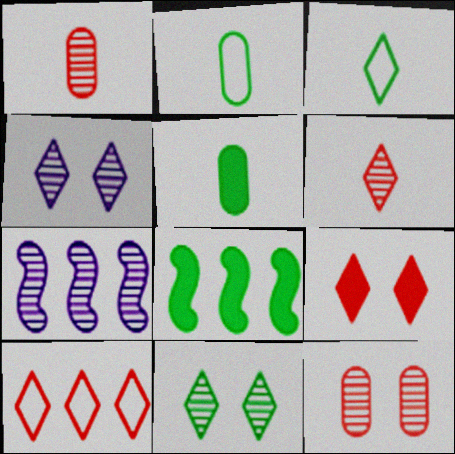[[1, 7, 11], 
[2, 7, 9], 
[2, 8, 11], 
[6, 9, 10]]